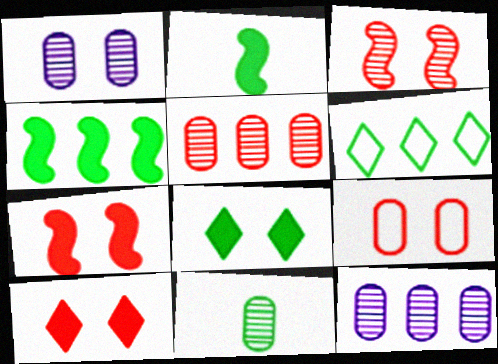[[1, 5, 11], 
[3, 9, 10]]